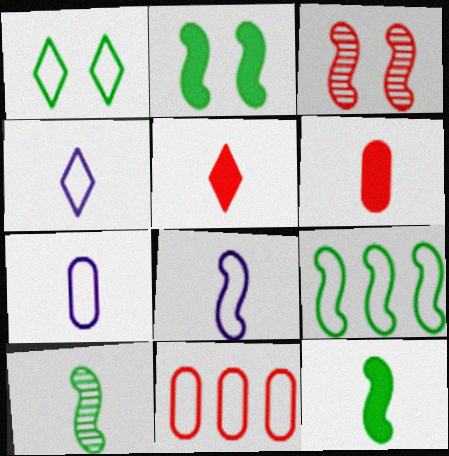[[1, 8, 11], 
[2, 9, 10], 
[3, 5, 11], 
[4, 6, 10], 
[4, 7, 8], 
[5, 7, 10]]